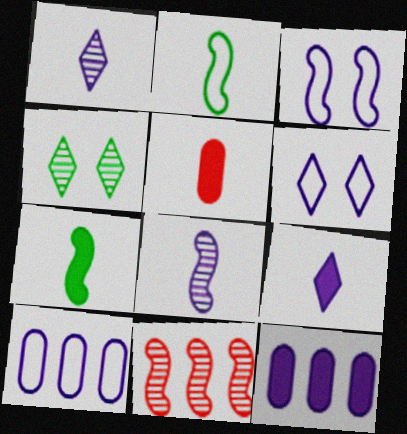[[1, 2, 5], 
[1, 3, 12], 
[3, 7, 11], 
[5, 7, 9], 
[6, 8, 12]]